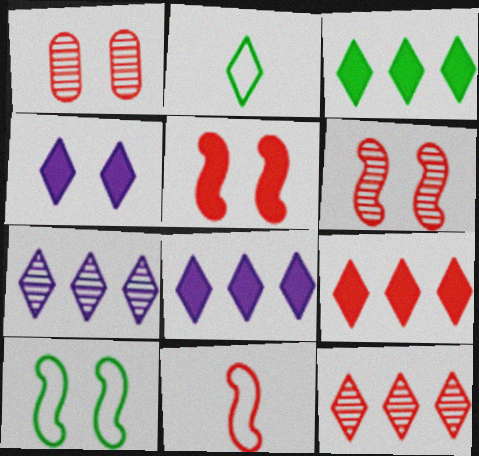[[1, 4, 10], 
[1, 9, 11], 
[2, 4, 12], 
[3, 8, 9]]